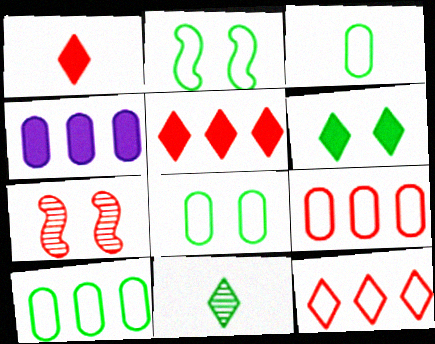[[1, 7, 9], 
[3, 8, 10]]